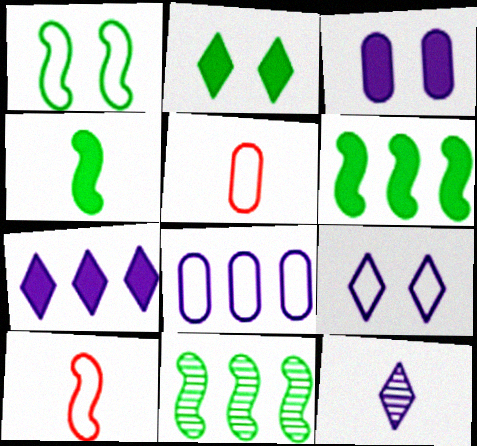[[1, 4, 11], 
[4, 5, 12], 
[7, 9, 12]]